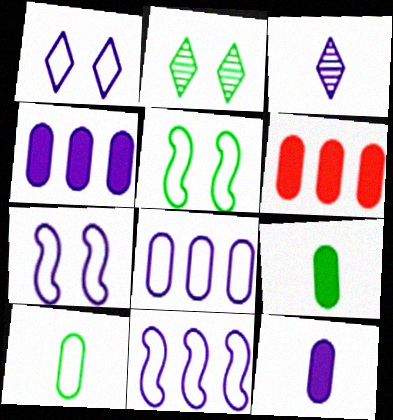[[3, 4, 7], 
[3, 5, 6]]